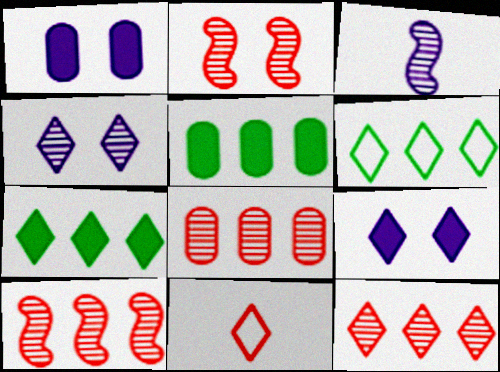[[4, 7, 11], 
[8, 10, 12]]